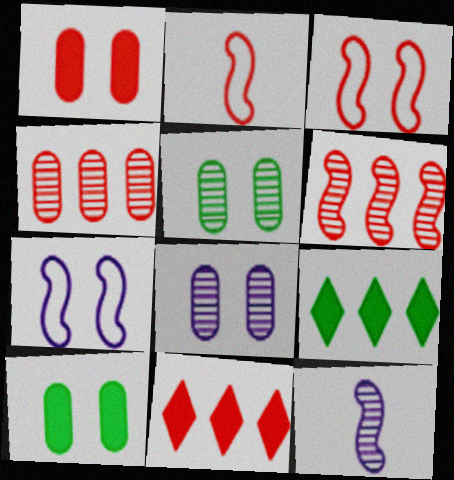[[2, 8, 9]]